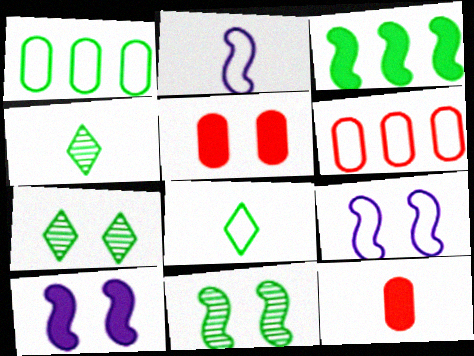[[2, 4, 12], 
[4, 6, 10], 
[5, 7, 9], 
[6, 8, 9]]